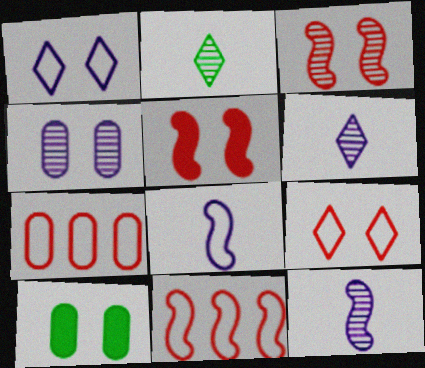[[1, 3, 10], 
[6, 10, 11]]